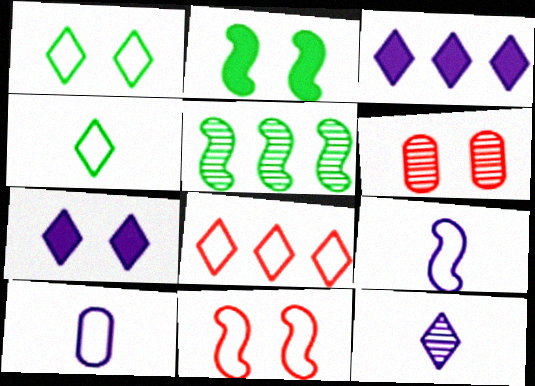[[5, 6, 12]]